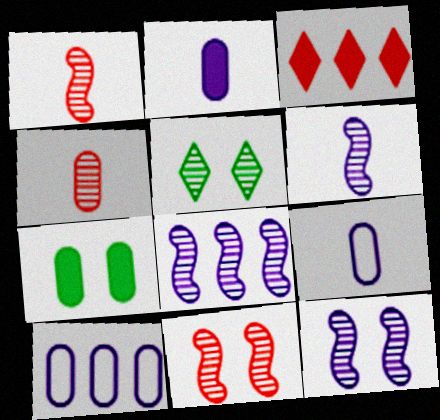[[4, 5, 8], 
[4, 7, 10], 
[6, 8, 12]]